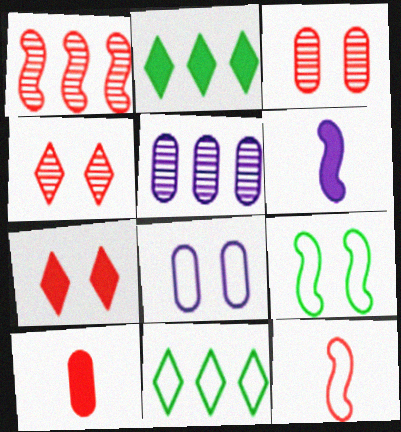[[1, 6, 9], 
[3, 6, 11], 
[8, 11, 12]]